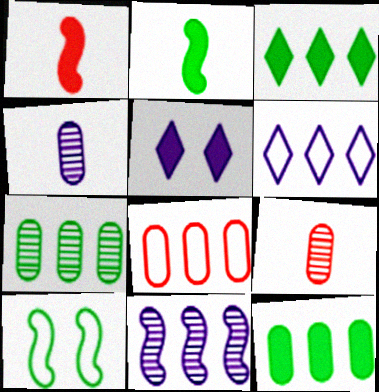[[1, 5, 12], 
[1, 10, 11], 
[3, 8, 11]]